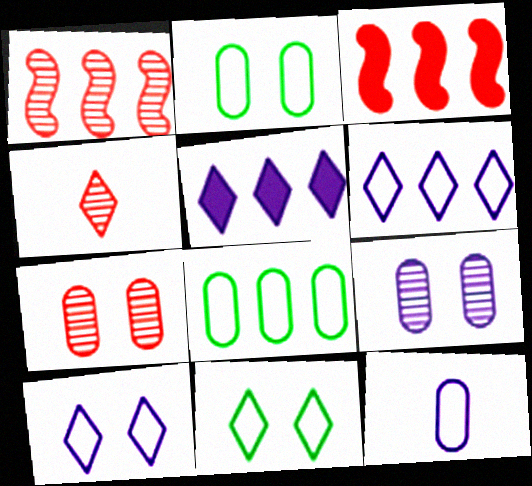[[1, 4, 7], 
[1, 5, 8], 
[4, 5, 11]]